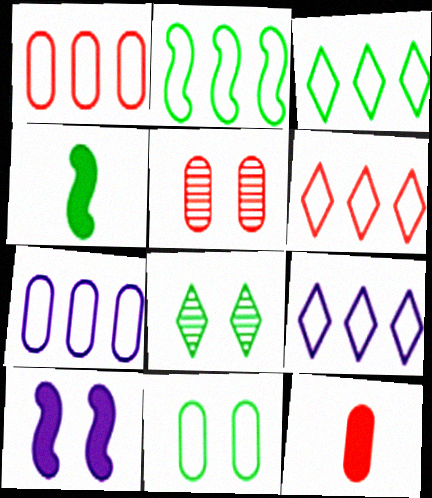[[1, 2, 9], 
[1, 5, 12], 
[2, 6, 7], 
[3, 6, 9], 
[4, 5, 9]]